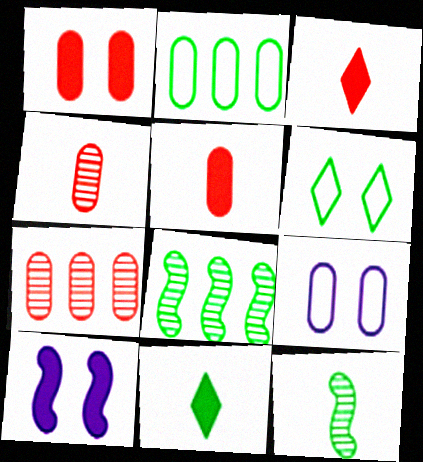[[3, 8, 9]]